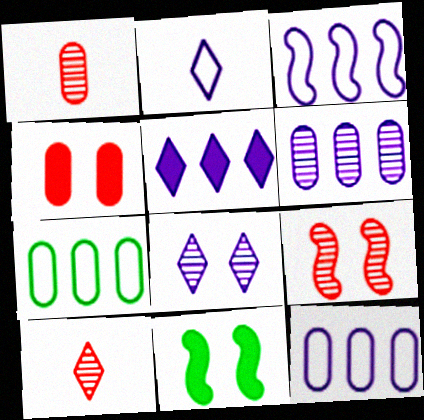[[2, 5, 8], 
[3, 5, 6], 
[10, 11, 12]]